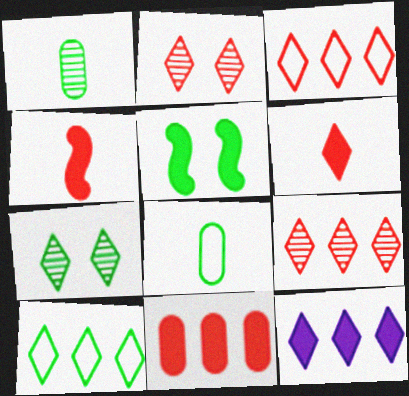[[1, 5, 10], 
[2, 3, 6], 
[9, 10, 12]]